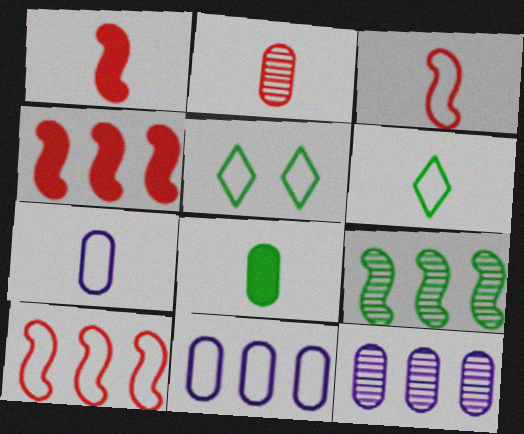[[1, 5, 12], 
[2, 7, 8], 
[3, 5, 11], 
[3, 6, 7], 
[5, 7, 10], 
[5, 8, 9]]